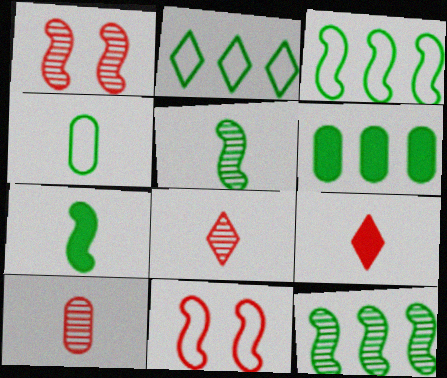[[2, 6, 12]]